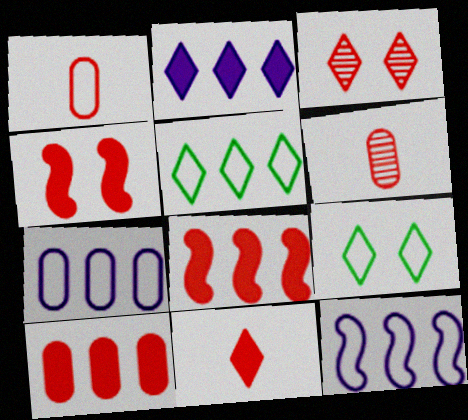[[1, 3, 8], 
[1, 9, 12], 
[4, 10, 11]]